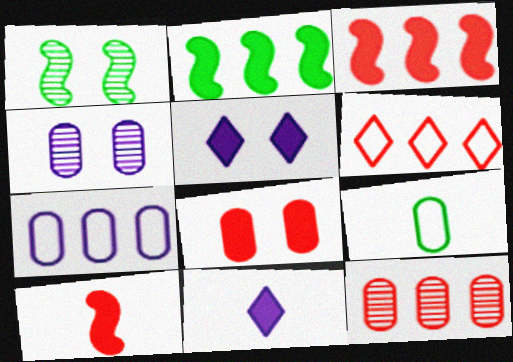[[2, 8, 11], 
[3, 6, 12]]